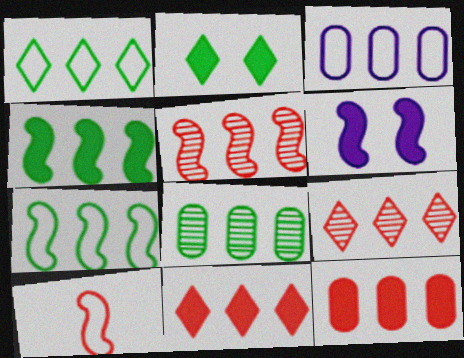[[1, 4, 8], 
[3, 4, 9], 
[3, 8, 12]]